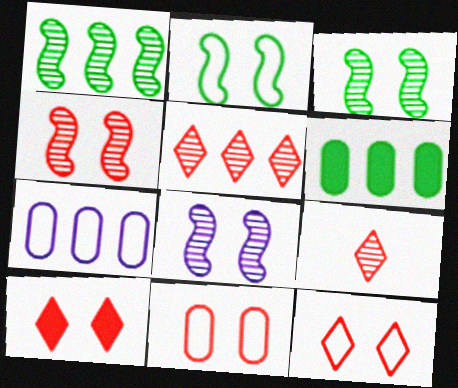[[3, 4, 8], 
[4, 10, 11]]